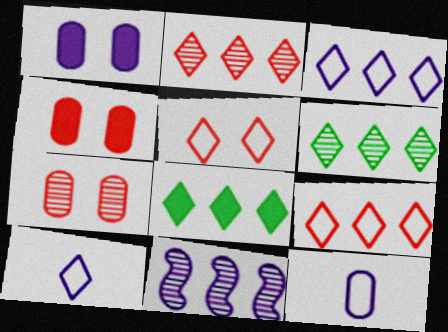[[1, 10, 11], 
[2, 3, 8]]